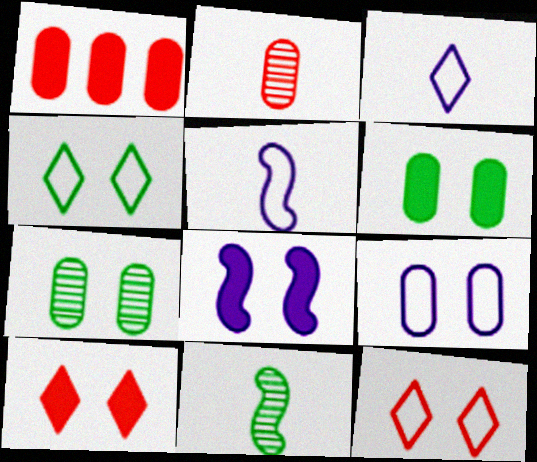[[6, 8, 10], 
[7, 8, 12]]